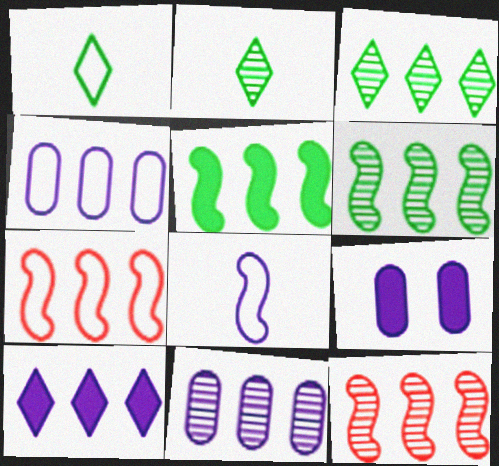[[1, 9, 12], 
[2, 7, 9], 
[3, 11, 12]]